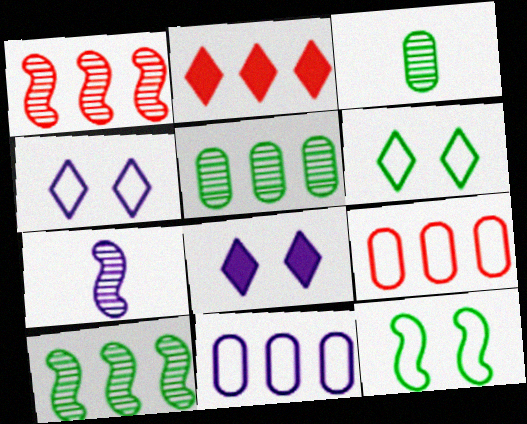[[1, 2, 9], 
[2, 10, 11], 
[7, 8, 11]]